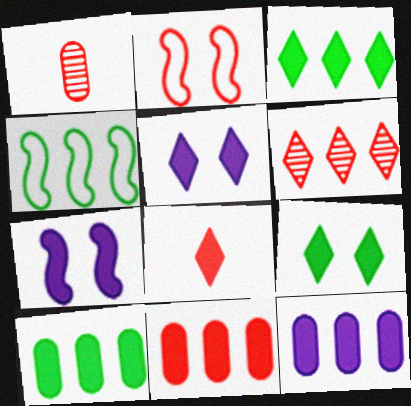[[1, 4, 5], 
[3, 5, 8], 
[4, 6, 12], 
[7, 8, 10], 
[10, 11, 12]]